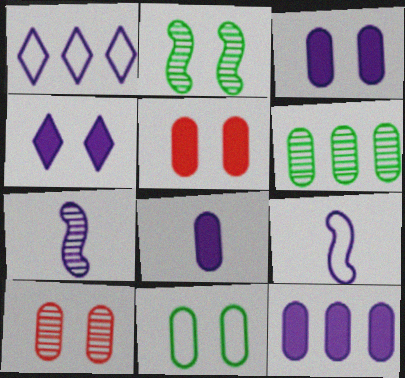[[1, 3, 7], 
[3, 8, 12], 
[3, 10, 11]]